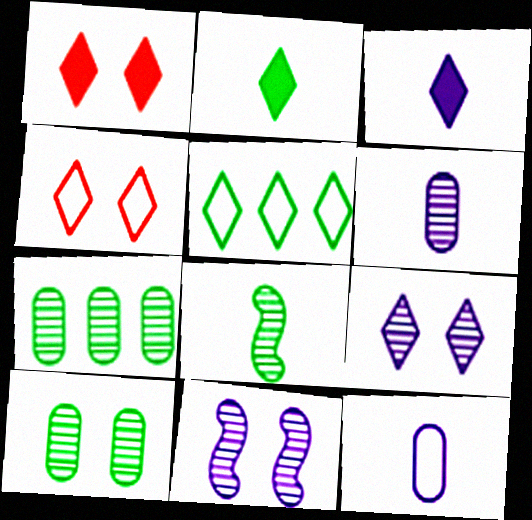[]